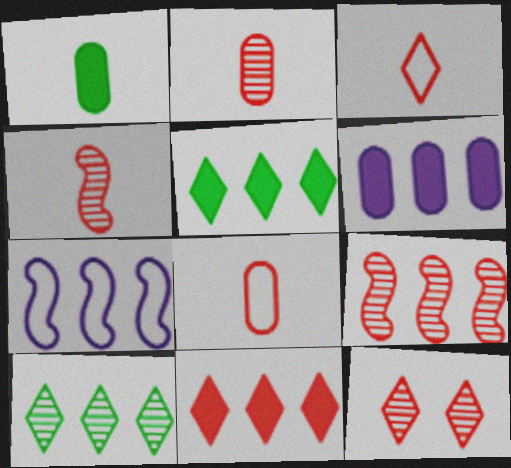[[1, 7, 12], 
[2, 9, 12], 
[3, 11, 12]]